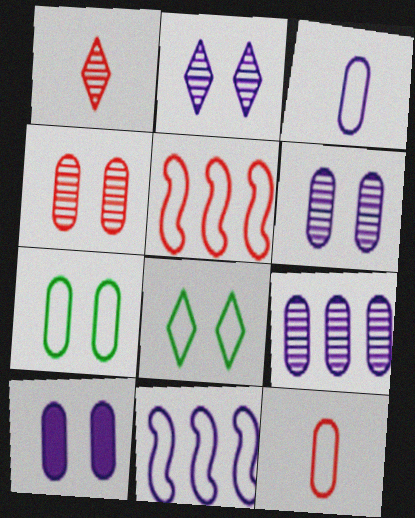[[3, 5, 8], 
[3, 9, 10], 
[4, 7, 10], 
[8, 11, 12]]